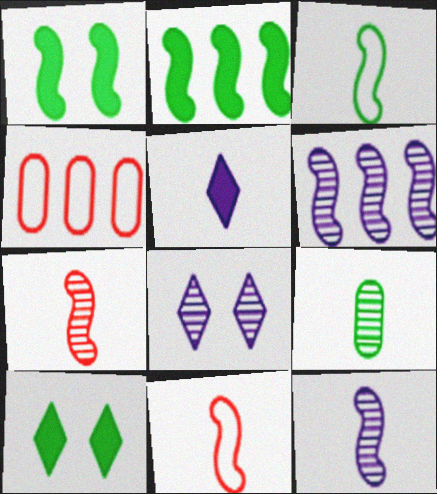[[1, 6, 11], 
[4, 10, 12], 
[5, 9, 11]]